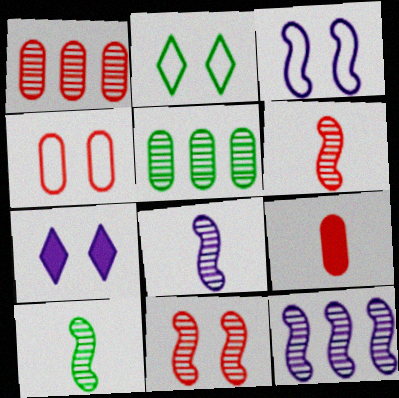[[1, 4, 9], 
[2, 3, 4], 
[2, 9, 12], 
[6, 8, 10], 
[10, 11, 12]]